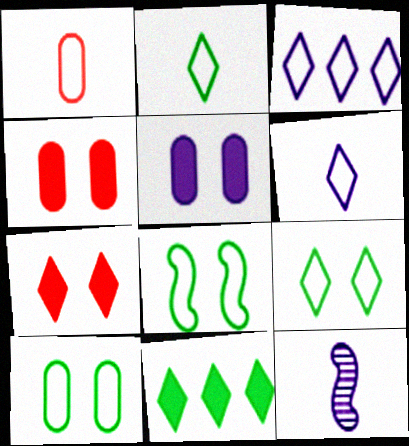[[1, 3, 8], 
[3, 5, 12], 
[8, 9, 10]]